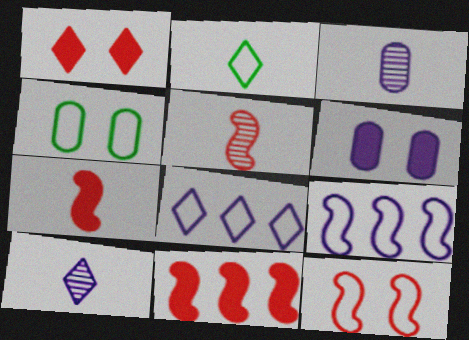[[2, 3, 7], 
[4, 10, 11], 
[5, 11, 12], 
[6, 9, 10]]